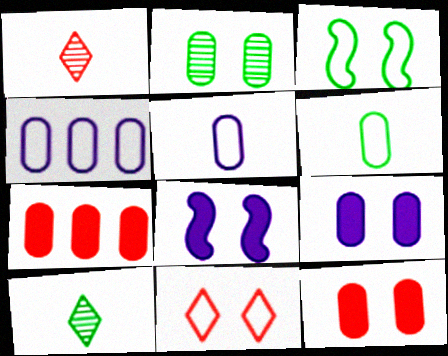[[2, 5, 7], 
[2, 8, 11]]